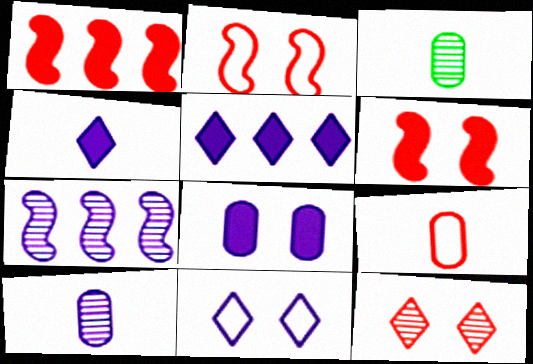[[1, 3, 11], 
[1, 9, 12], 
[2, 3, 5], 
[3, 7, 12]]